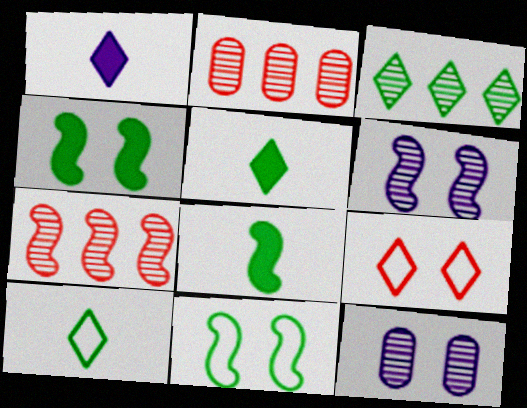[[1, 2, 11], 
[1, 3, 9], 
[4, 9, 12]]